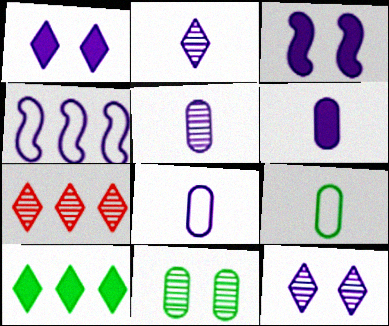[[1, 4, 5], 
[3, 7, 9], 
[4, 6, 12], 
[5, 6, 8]]